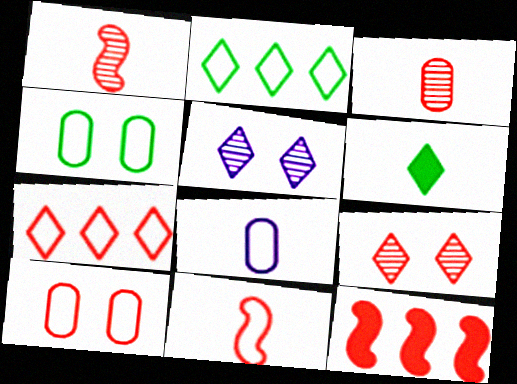[[1, 6, 8], 
[5, 6, 7], 
[7, 10, 11]]